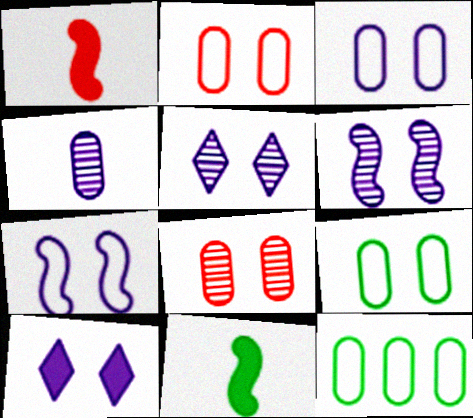[[1, 5, 12], 
[2, 3, 9], 
[3, 6, 10]]